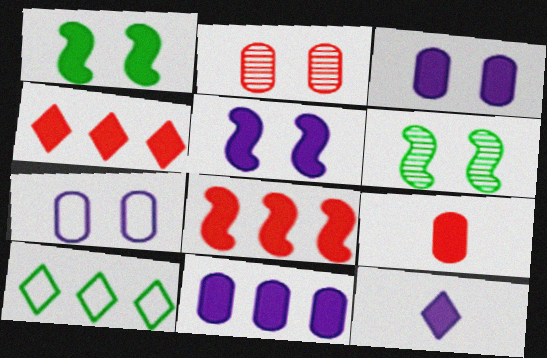[[5, 11, 12]]